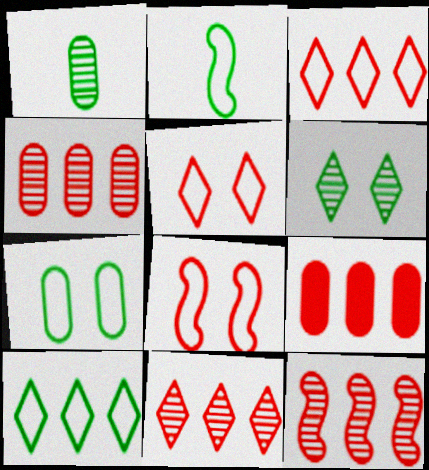[[2, 7, 10], 
[3, 9, 12], 
[4, 11, 12]]